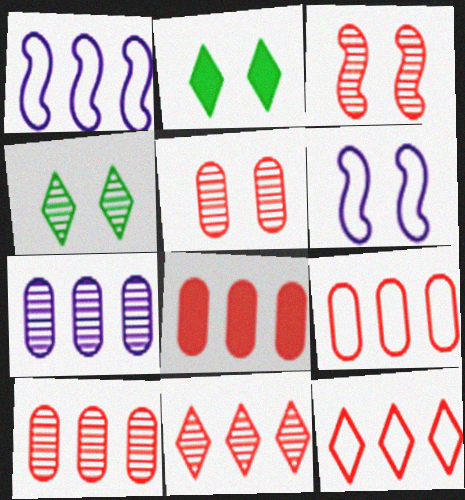[[2, 5, 6], 
[8, 9, 10]]